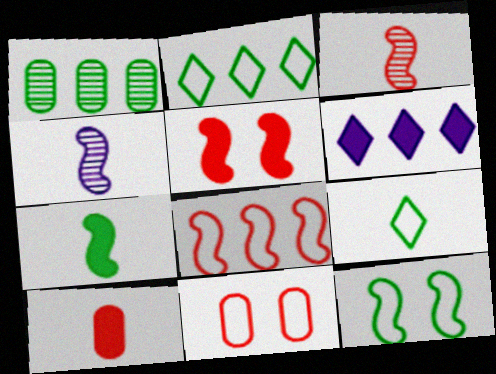[[1, 6, 8], 
[3, 5, 8], 
[4, 9, 10]]